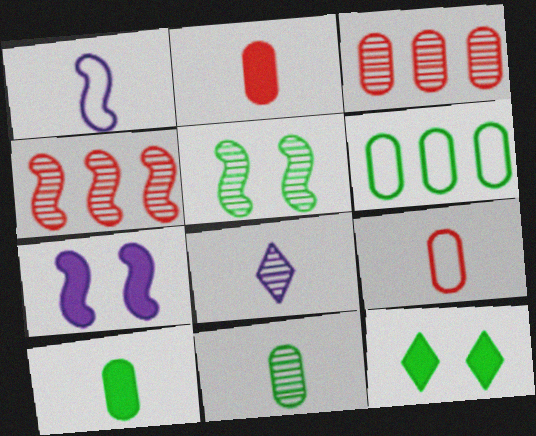[[1, 3, 12], 
[3, 5, 8]]